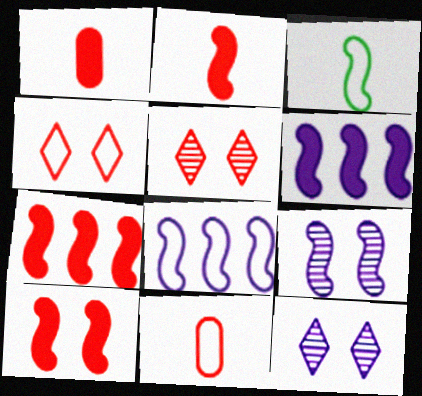[[2, 7, 10], 
[3, 7, 9], 
[5, 7, 11]]